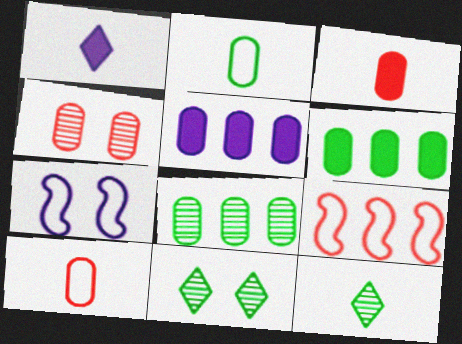[[2, 4, 5]]